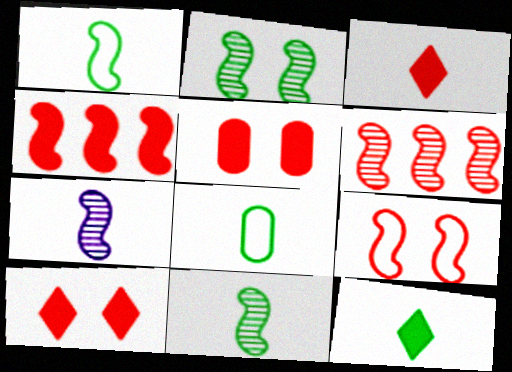[[2, 6, 7], 
[3, 4, 5], 
[3, 7, 8], 
[8, 11, 12]]